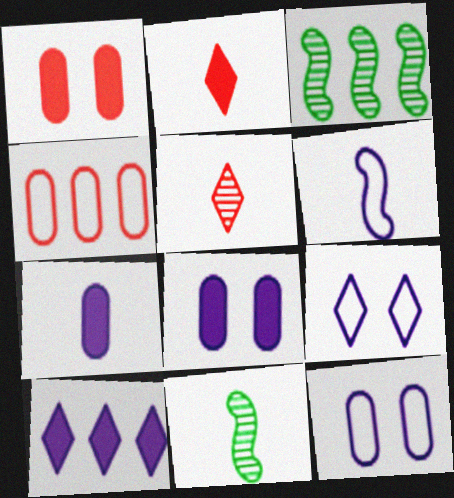[[2, 3, 12], 
[3, 4, 10]]